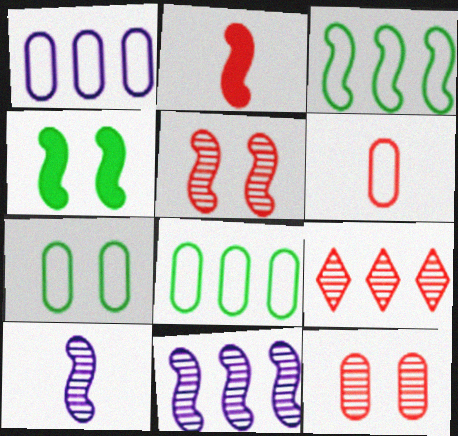[[1, 6, 7]]